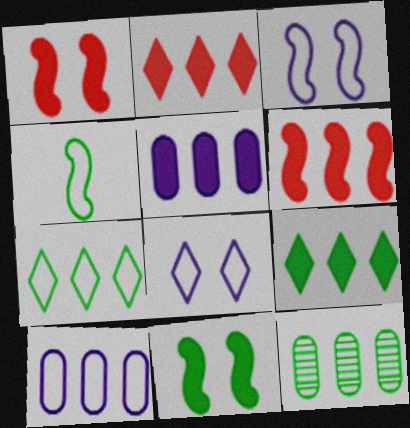[[5, 6, 9]]